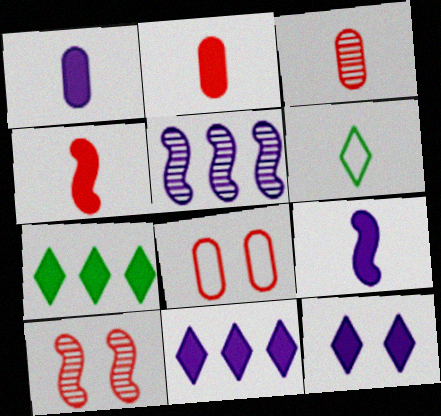[[3, 6, 9]]